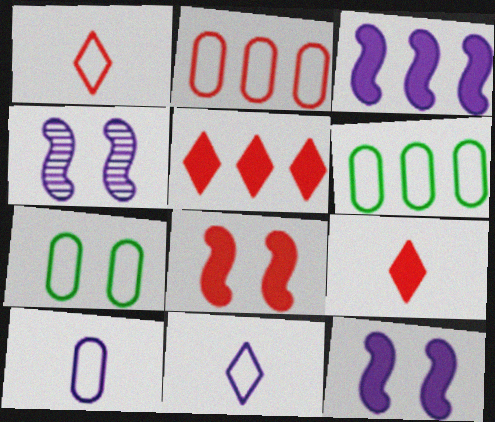[[2, 7, 10], 
[4, 6, 9]]